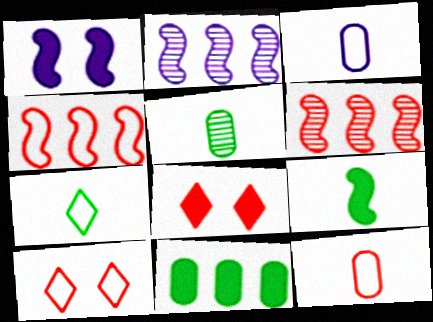[[4, 10, 12], 
[5, 7, 9], 
[6, 8, 12]]